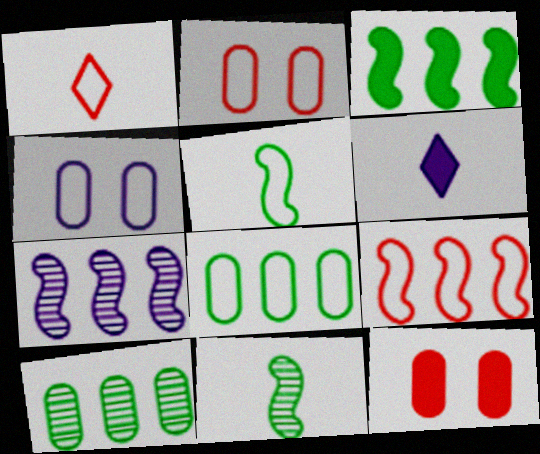[[1, 2, 9], 
[3, 6, 12], 
[3, 7, 9], 
[4, 6, 7]]